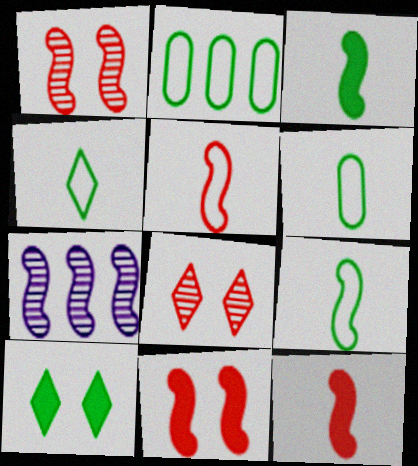[[4, 6, 9], 
[7, 9, 11]]